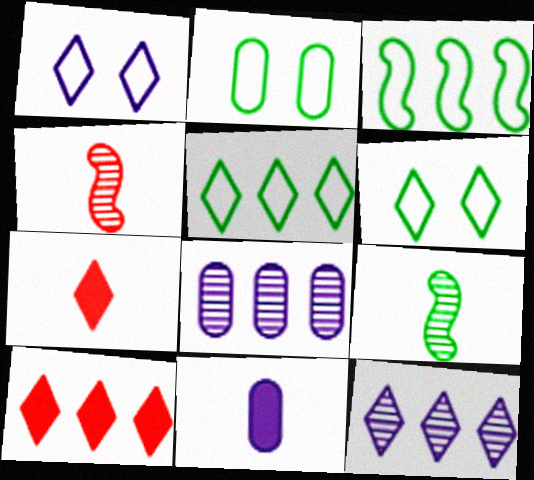[[3, 8, 10], 
[5, 10, 12], 
[6, 7, 12]]